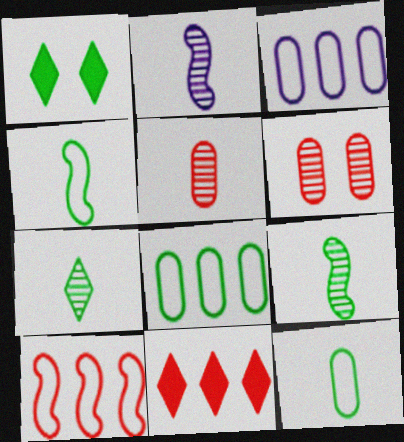[[1, 8, 9], 
[2, 5, 7]]